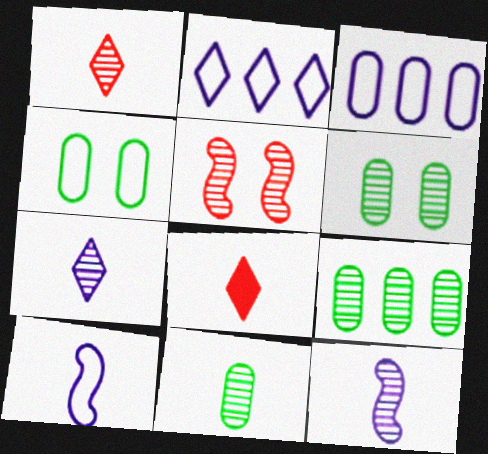[[1, 11, 12], 
[5, 7, 9], 
[6, 9, 11], 
[8, 10, 11]]